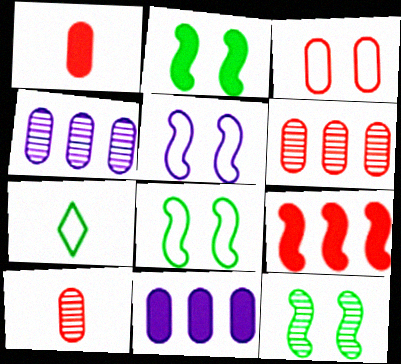[[1, 3, 6], 
[2, 8, 12]]